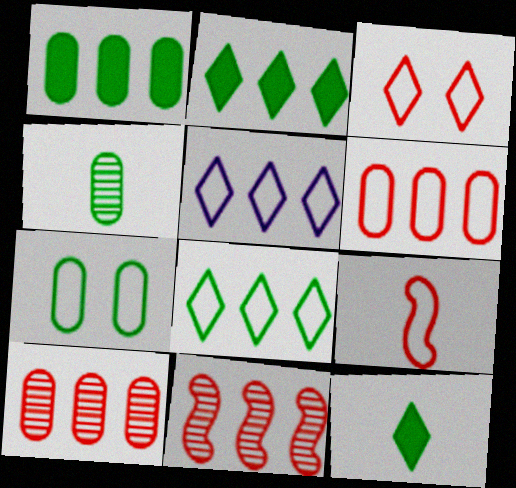[[1, 4, 7], 
[1, 5, 11], 
[3, 6, 9], 
[5, 7, 9]]